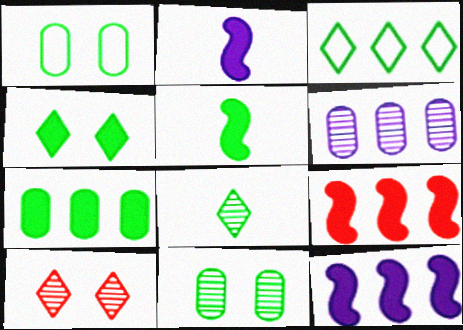[[3, 4, 8], 
[3, 5, 11], 
[3, 6, 9], 
[4, 5, 7]]